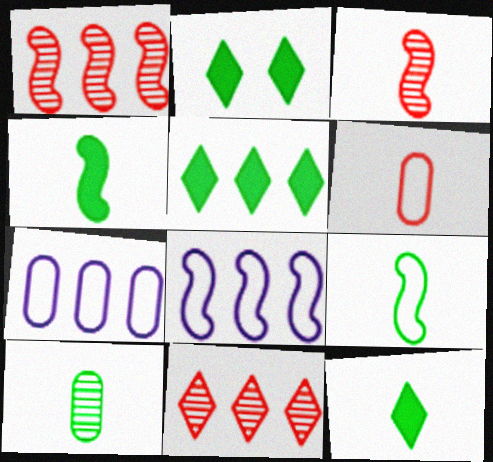[[1, 5, 7], 
[2, 3, 7], 
[2, 5, 12], 
[9, 10, 12]]